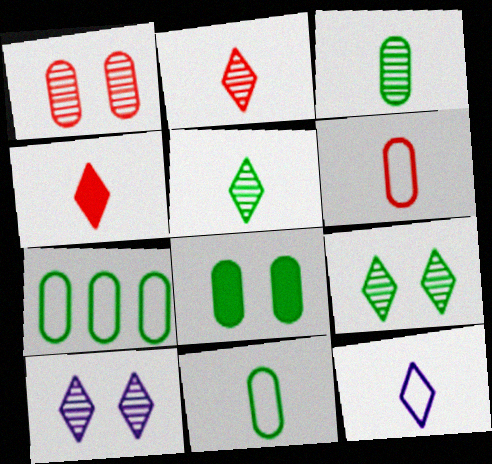[[3, 7, 8], 
[4, 5, 12]]